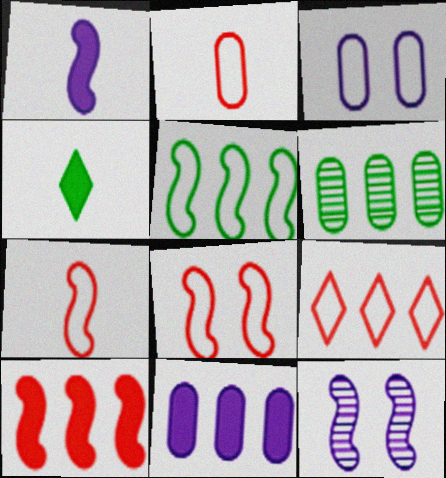[[2, 8, 9]]